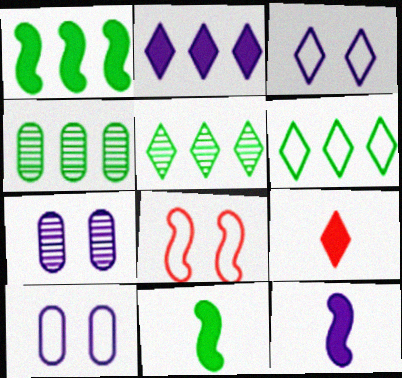[[1, 4, 6], 
[3, 5, 9]]